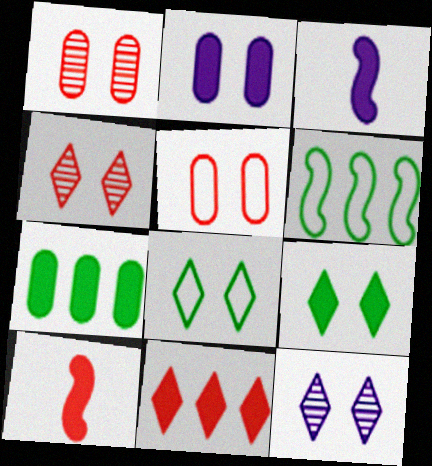[]